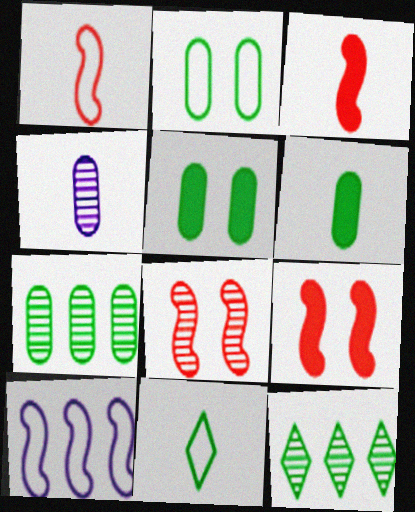[[2, 6, 7], 
[3, 4, 11], 
[4, 8, 12]]